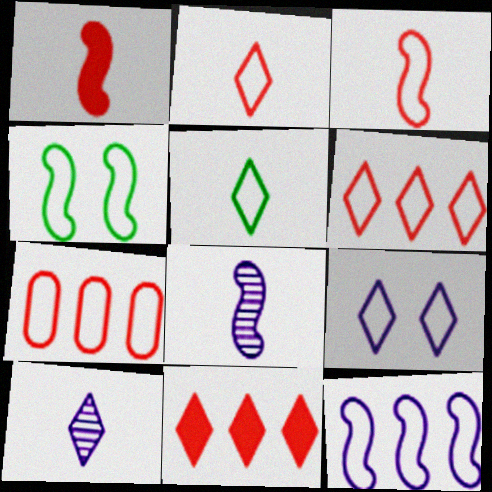[[3, 4, 12], 
[5, 6, 9]]